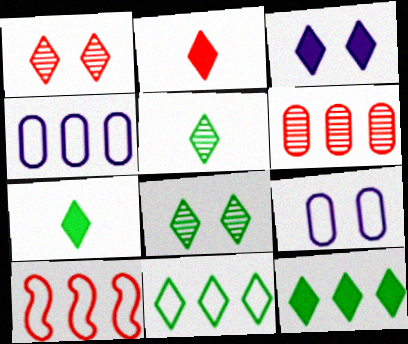[[2, 3, 12], 
[4, 10, 11], 
[7, 8, 11]]